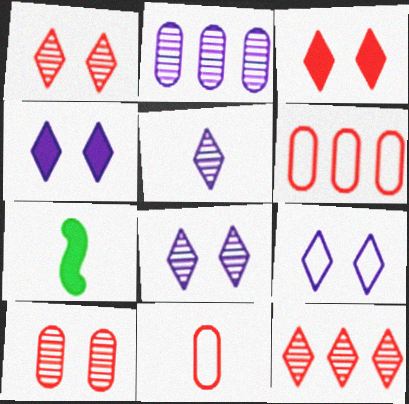[[4, 8, 9], 
[5, 7, 11], 
[6, 7, 8]]